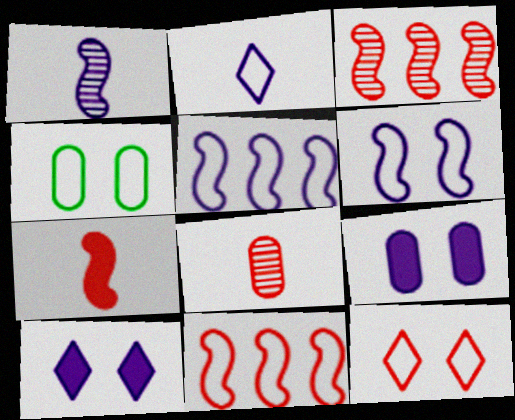[[2, 4, 11], 
[4, 6, 12]]